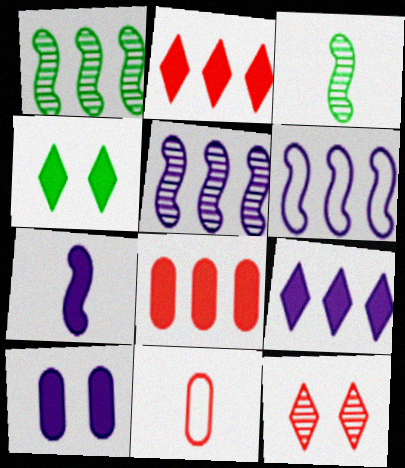[[4, 5, 11], 
[4, 7, 8], 
[7, 9, 10]]